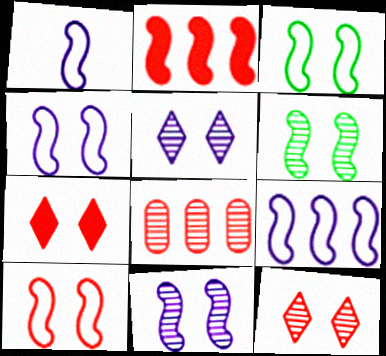[[1, 2, 6], 
[1, 4, 9], 
[3, 4, 10]]